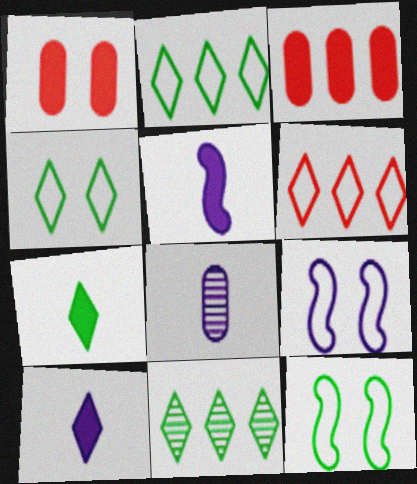[[4, 7, 11]]